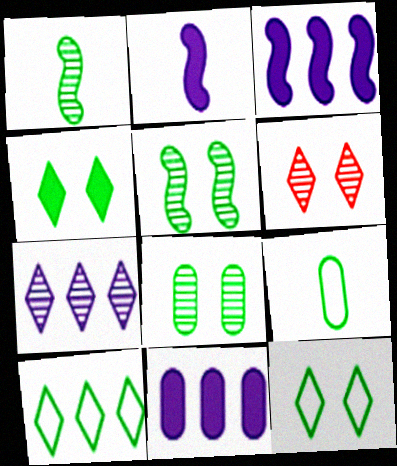[[3, 6, 9]]